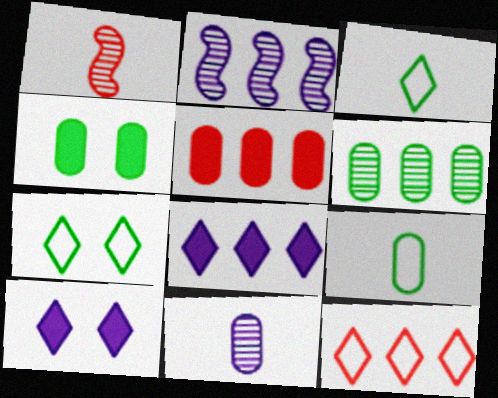[[4, 6, 9]]